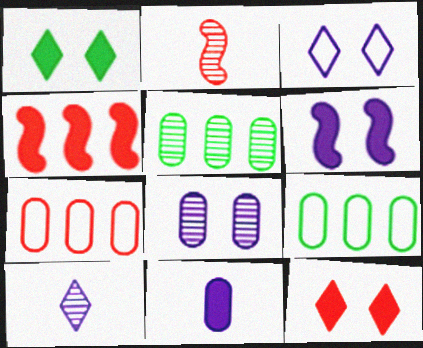[[1, 4, 11], 
[2, 7, 12], 
[3, 6, 8]]